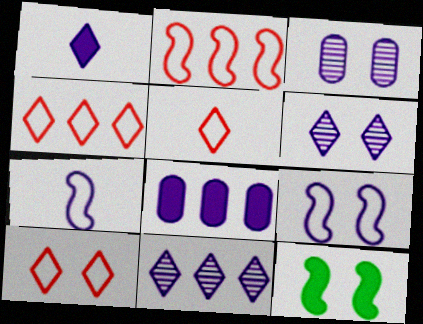[[3, 10, 12], 
[4, 5, 10], 
[6, 7, 8]]